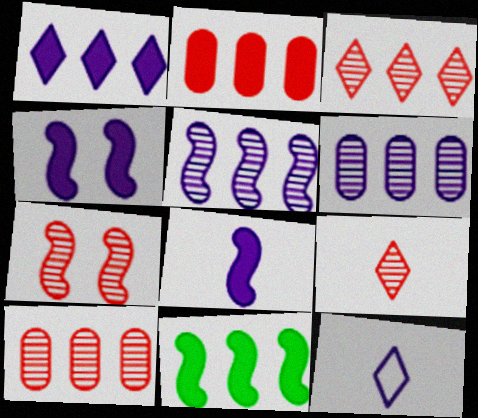[[1, 2, 11], 
[4, 6, 12], 
[7, 9, 10]]